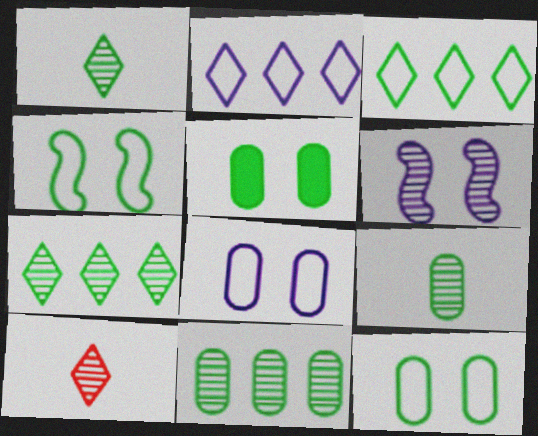[[6, 10, 11]]